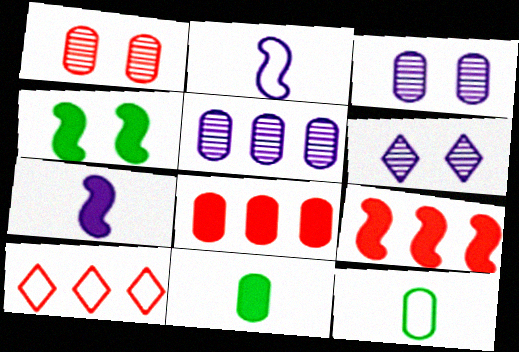[[3, 8, 12], 
[4, 7, 9], 
[6, 9, 12]]